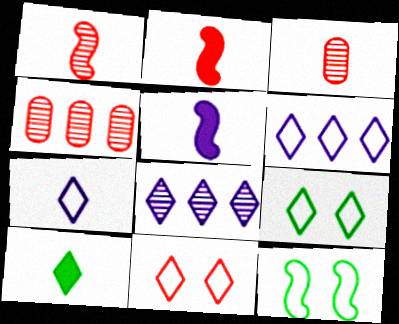[[2, 4, 11], 
[4, 5, 9], 
[8, 10, 11]]